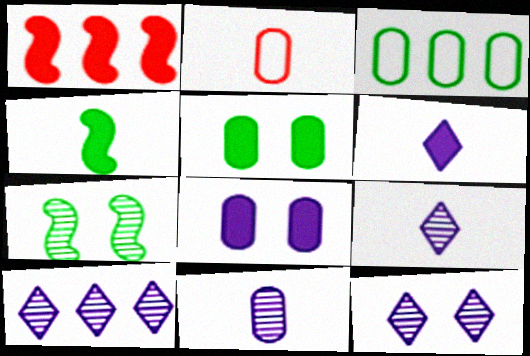[[1, 3, 10], 
[1, 5, 6], 
[2, 4, 9], 
[9, 10, 12]]